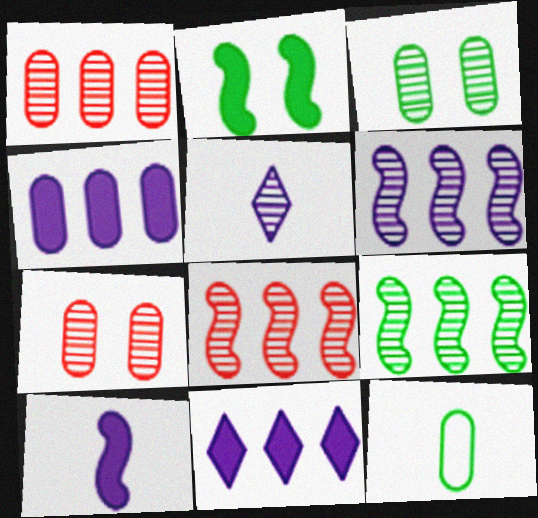[[3, 5, 8], 
[4, 7, 12], 
[5, 7, 9], 
[6, 8, 9]]